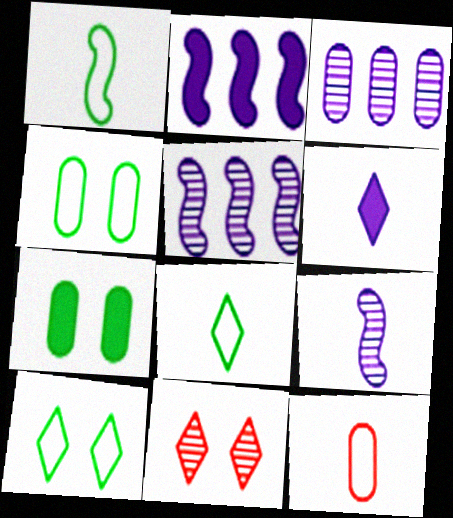[[3, 7, 12]]